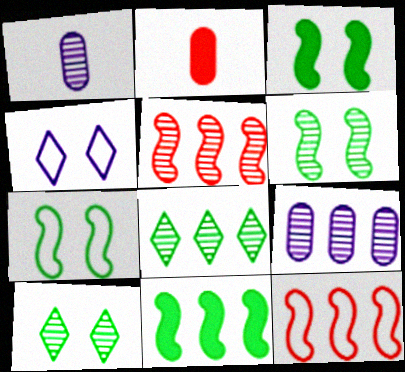[[1, 5, 10], 
[3, 6, 7], 
[5, 8, 9]]